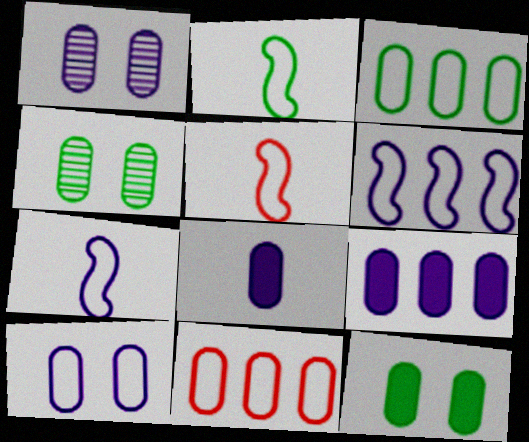[[2, 5, 7], 
[4, 8, 11]]